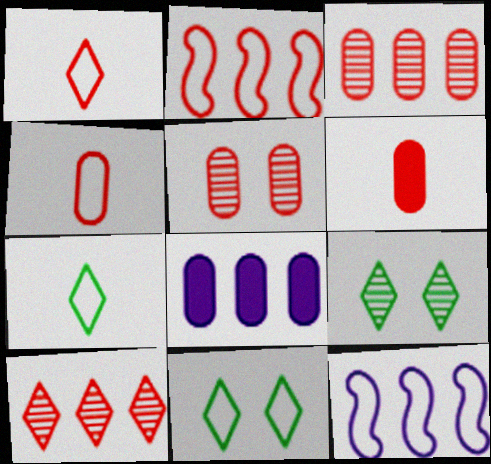[[4, 11, 12], 
[6, 9, 12]]